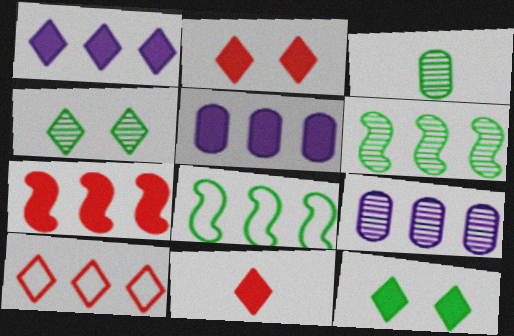[[1, 11, 12], 
[3, 4, 6], 
[3, 8, 12], 
[5, 6, 10]]